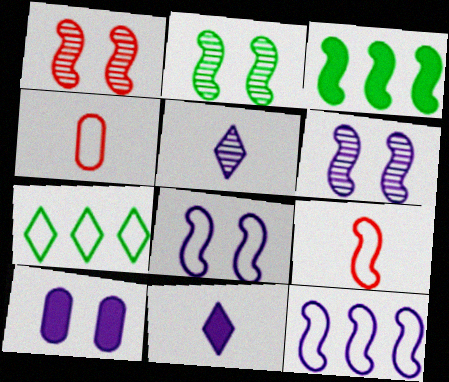[[1, 2, 6], 
[3, 6, 9], 
[4, 7, 8], 
[5, 10, 12]]